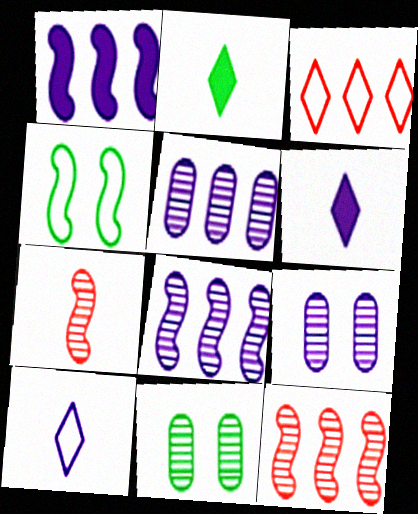[[1, 4, 7], 
[1, 9, 10]]